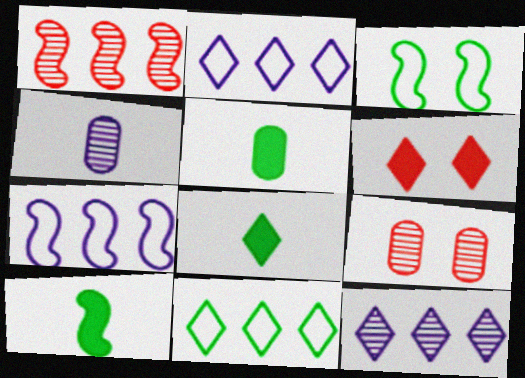[[2, 9, 10], 
[5, 8, 10], 
[7, 8, 9]]